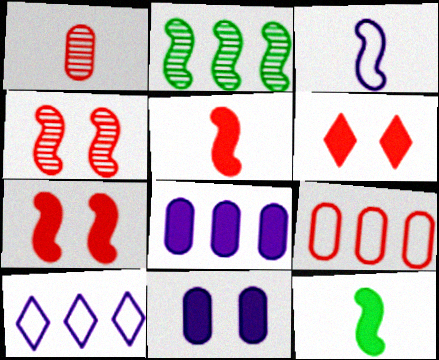[[2, 3, 7], 
[6, 8, 12]]